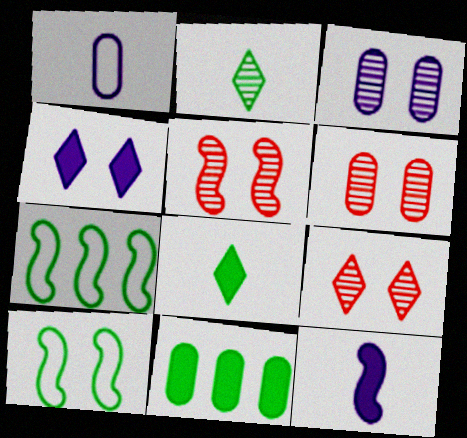[[1, 6, 11], 
[2, 10, 11], 
[4, 6, 10], 
[5, 6, 9], 
[5, 7, 12]]